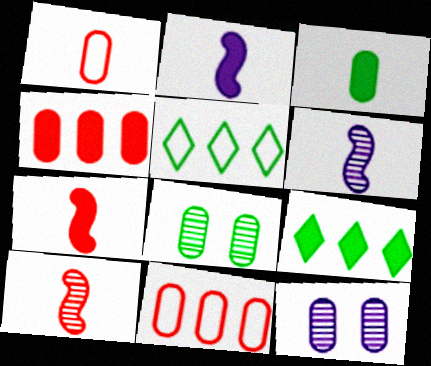[[3, 11, 12], 
[5, 7, 12]]